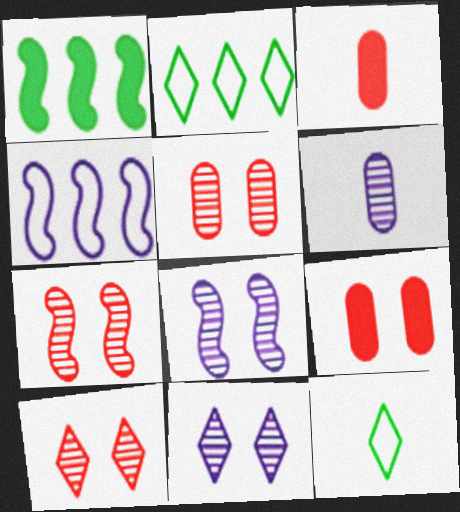[[2, 3, 8], 
[5, 7, 10]]